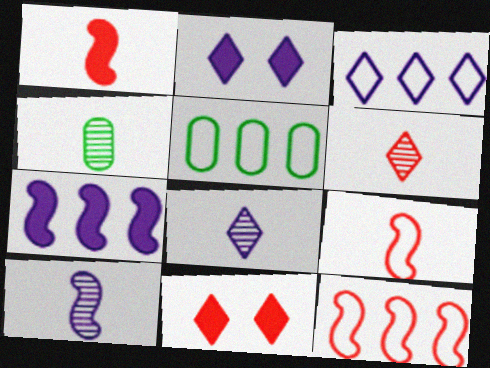[[2, 3, 8], 
[2, 4, 12], 
[3, 5, 12], 
[4, 6, 10], 
[5, 10, 11]]